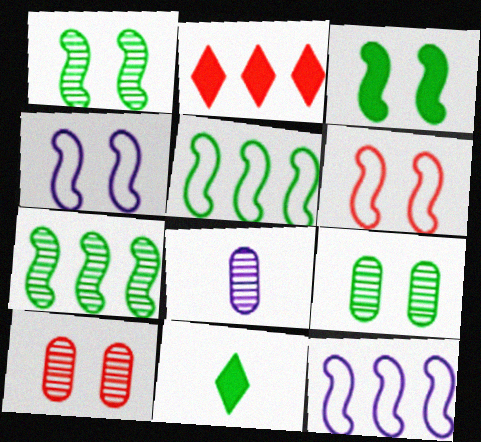[[5, 9, 11], 
[10, 11, 12]]